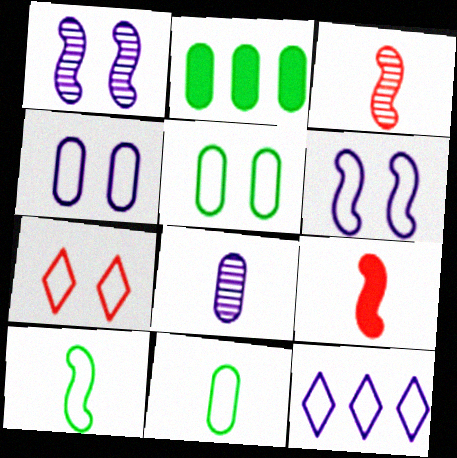[[5, 6, 7]]